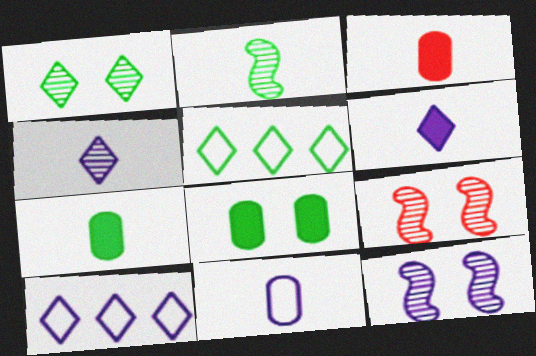[[2, 5, 8], 
[3, 5, 12], 
[7, 9, 10]]